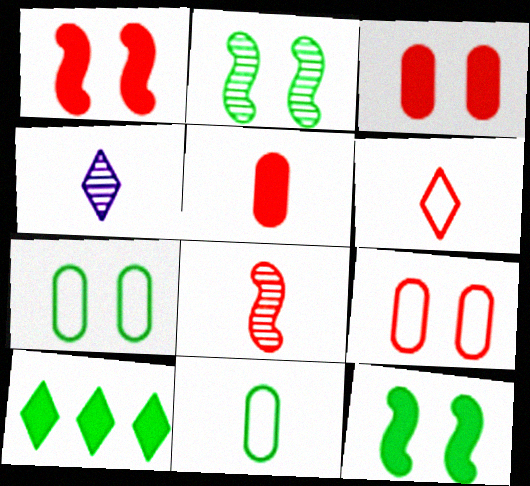[[2, 10, 11], 
[5, 6, 8]]